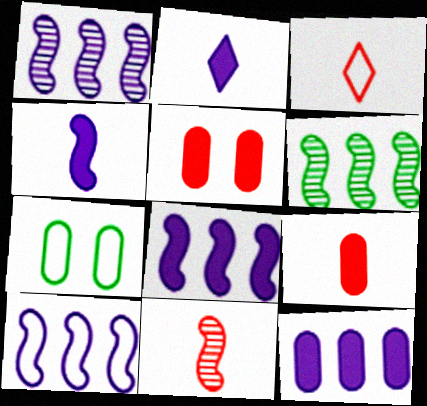[[1, 8, 10], 
[3, 7, 10], 
[3, 9, 11]]